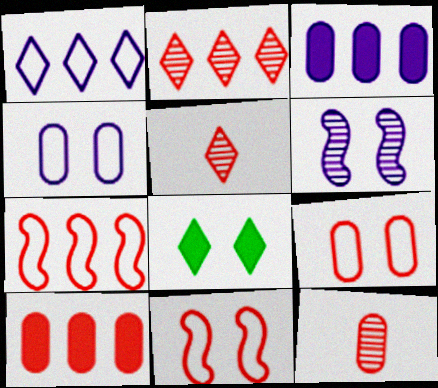[[1, 5, 8], 
[2, 7, 10], 
[5, 10, 11], 
[6, 8, 9], 
[9, 10, 12]]